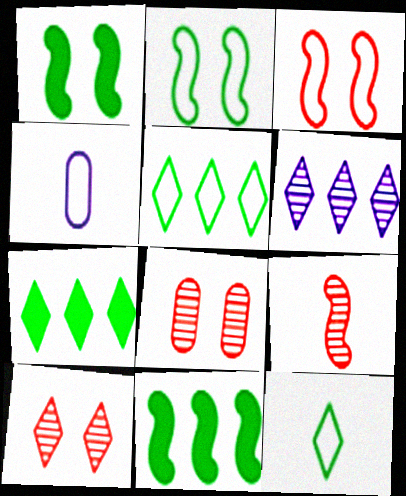[[3, 4, 5], 
[4, 10, 11]]